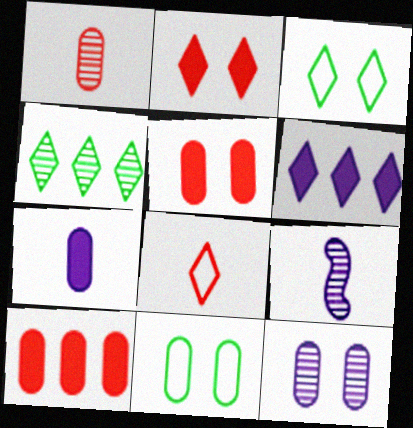[[3, 9, 10], 
[5, 11, 12]]